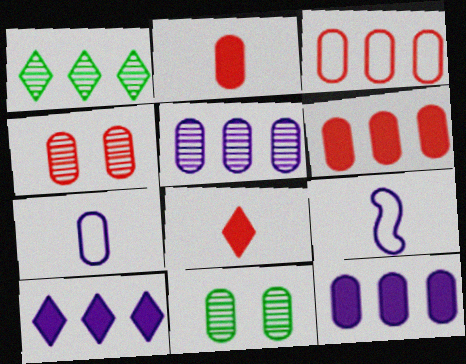[[2, 3, 4], 
[6, 7, 11]]